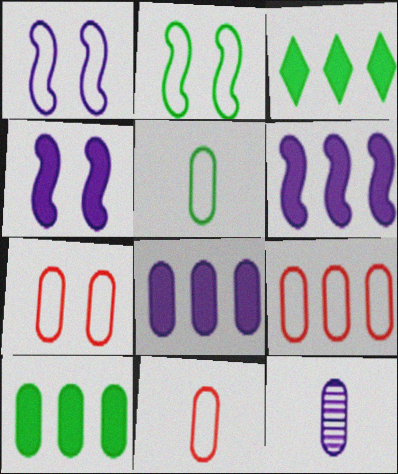[[7, 9, 11], 
[7, 10, 12]]